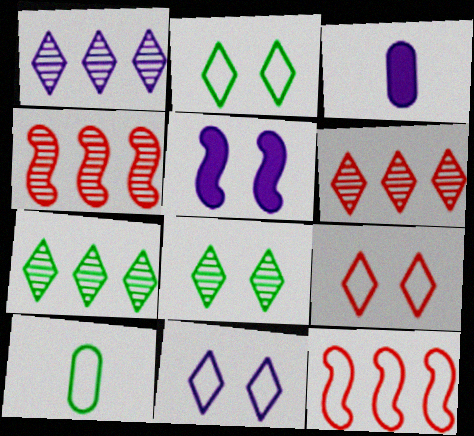[[1, 6, 7], 
[2, 3, 4], 
[2, 9, 11], 
[3, 8, 12], 
[5, 6, 10], 
[10, 11, 12]]